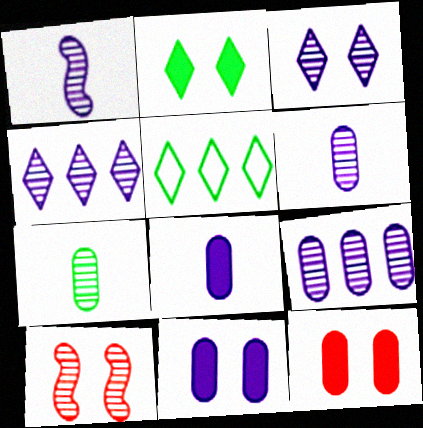[[1, 3, 9], 
[1, 5, 12], 
[4, 7, 10], 
[5, 8, 10]]